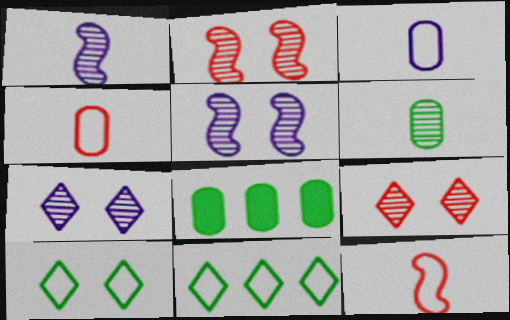[[7, 8, 12]]